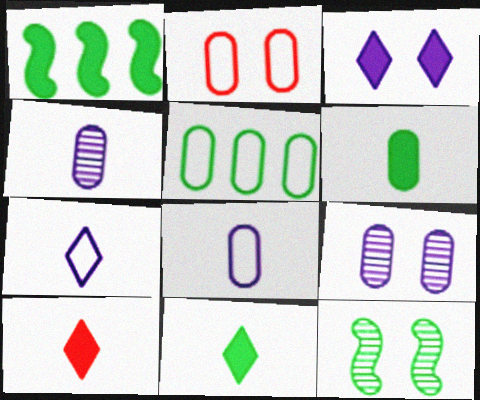[[2, 3, 12], 
[2, 5, 8], 
[5, 11, 12]]